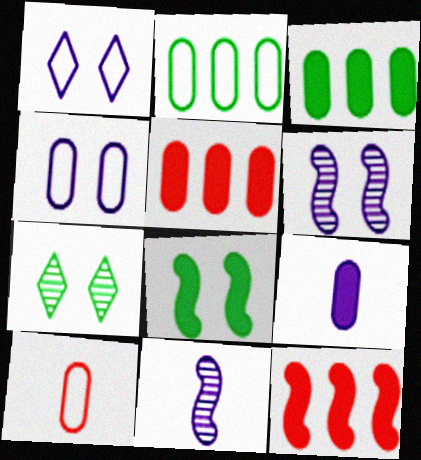[[2, 4, 10]]